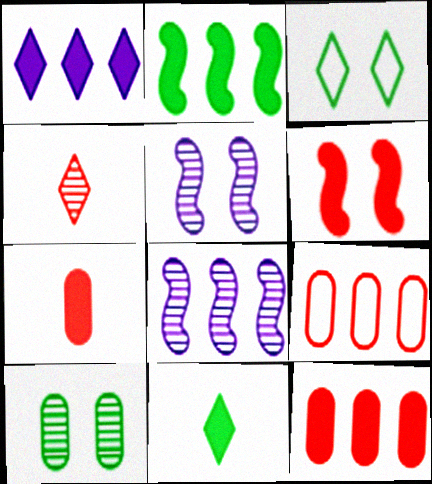[[1, 2, 12], 
[1, 3, 4], 
[3, 7, 8], 
[4, 6, 9], 
[4, 8, 10], 
[5, 9, 11]]